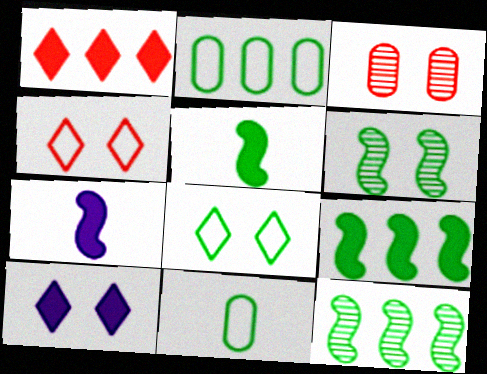[]